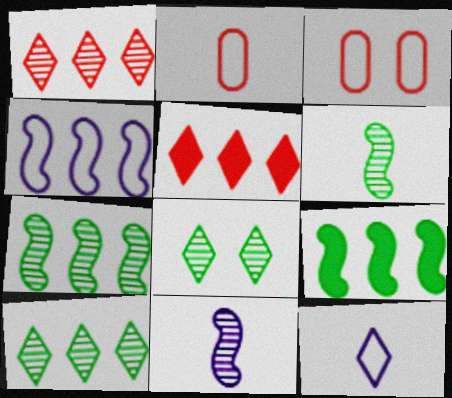[[5, 8, 12]]